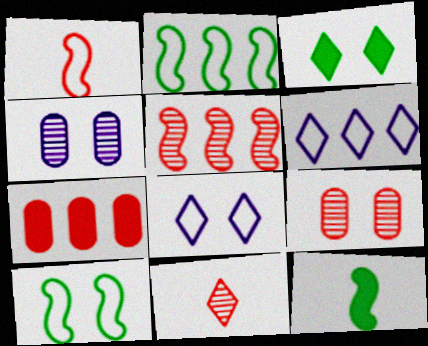[[3, 6, 11], 
[5, 9, 11], 
[6, 9, 12]]